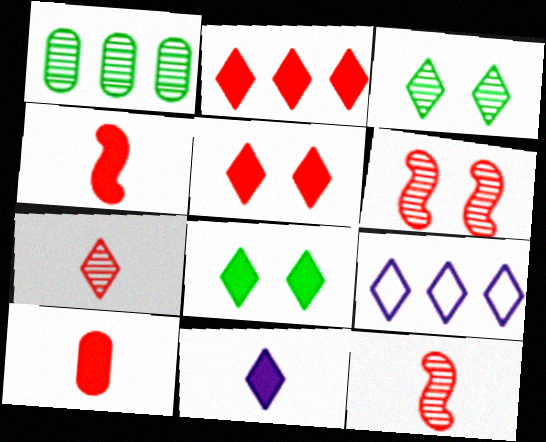[[2, 8, 11], 
[7, 8, 9]]